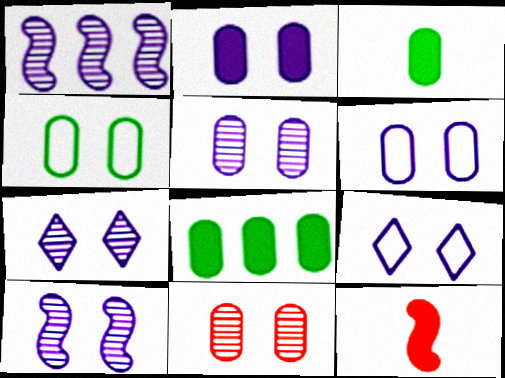[[2, 4, 11], 
[2, 5, 6], 
[2, 9, 10], 
[5, 7, 10]]